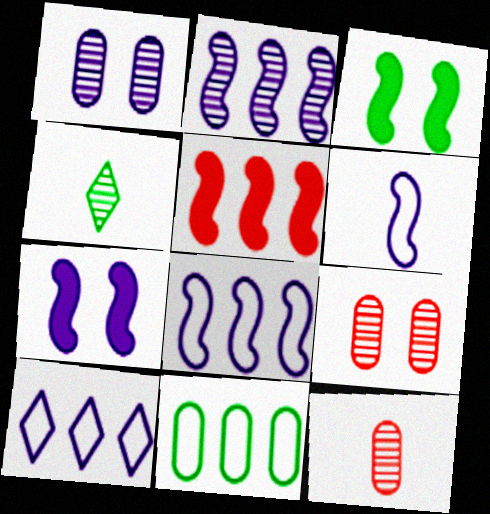[[2, 4, 9], 
[2, 6, 7], 
[3, 4, 11], 
[3, 10, 12]]